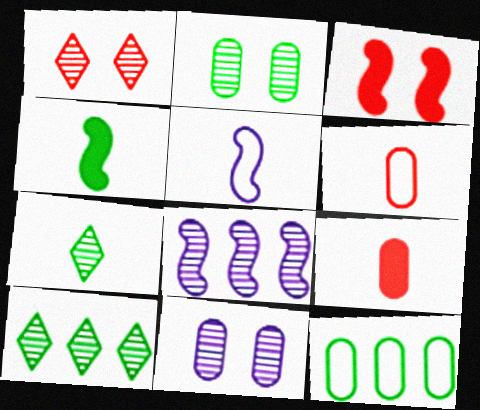[[5, 7, 9], 
[9, 11, 12]]